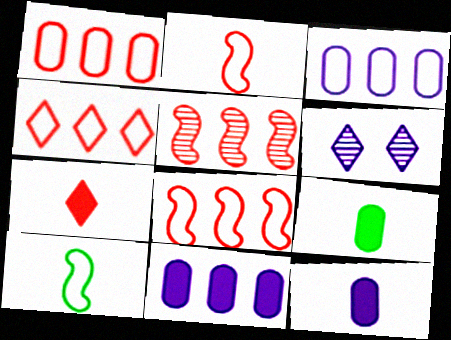[[1, 4, 8], 
[6, 8, 9]]